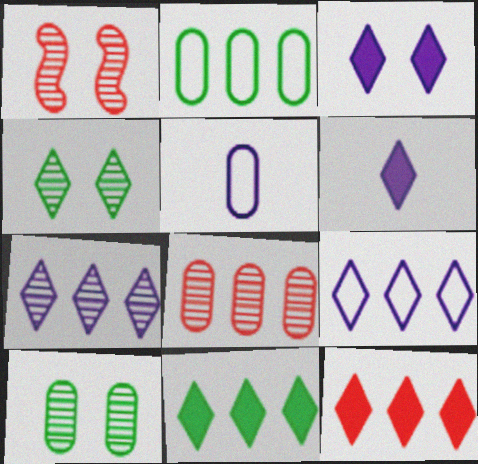[[1, 2, 6], 
[1, 5, 11]]